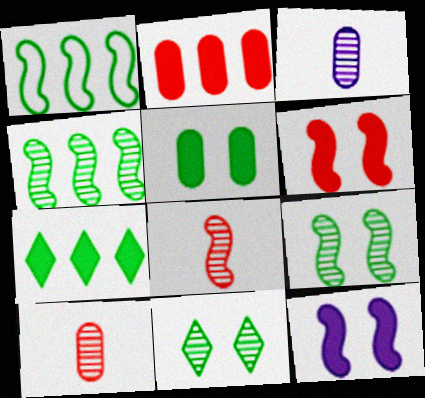[[1, 8, 12]]